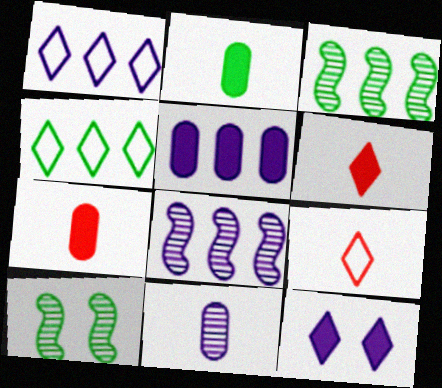[[1, 5, 8], 
[1, 7, 10], 
[2, 4, 10], 
[5, 9, 10]]